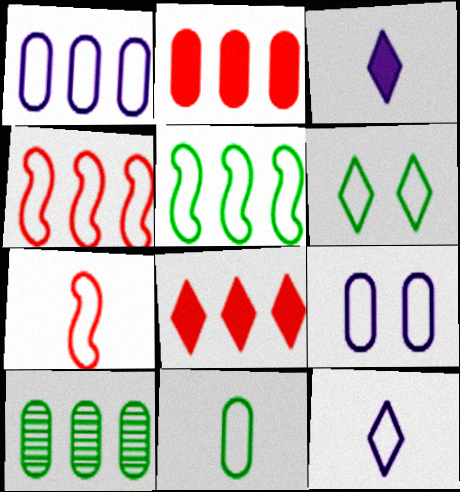[[1, 2, 10], 
[1, 6, 7], 
[5, 6, 11], 
[7, 11, 12]]